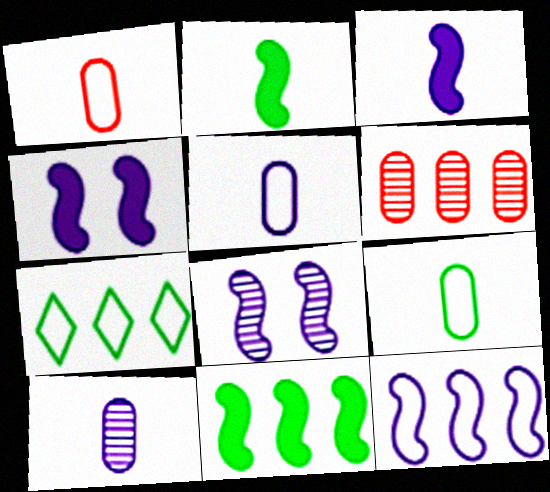[[1, 5, 9], 
[3, 8, 12]]